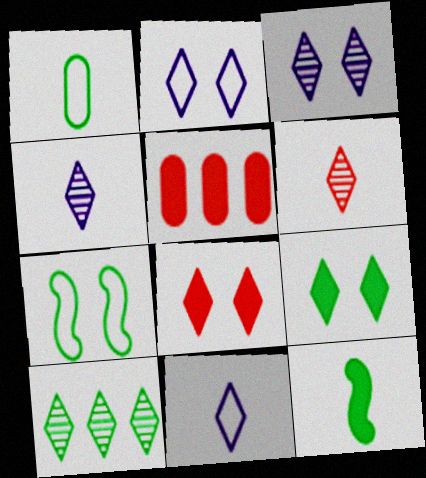[[3, 6, 10], 
[4, 5, 7], 
[8, 10, 11]]